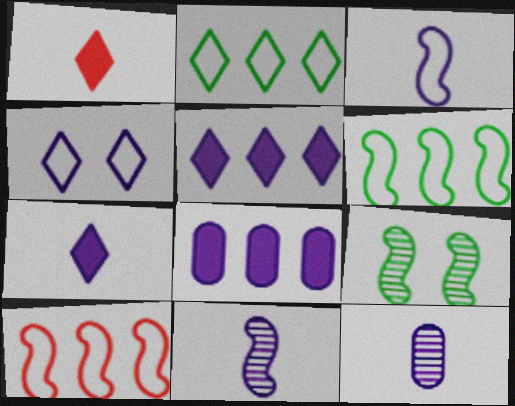[[3, 7, 12], 
[4, 8, 11]]